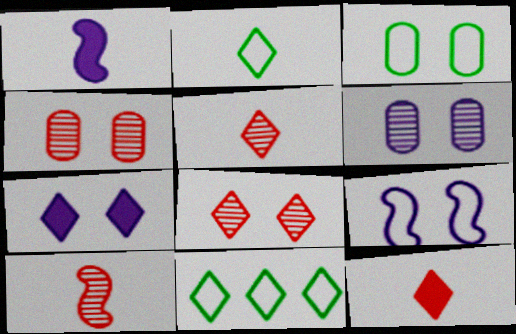[[1, 4, 11], 
[5, 7, 11], 
[6, 7, 9]]